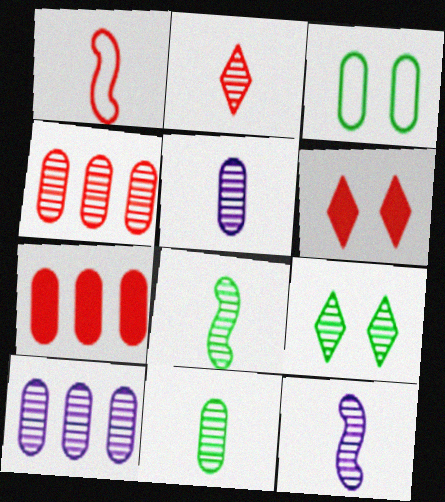[[1, 4, 6], 
[2, 5, 8], 
[2, 11, 12], 
[3, 5, 7], 
[4, 9, 12]]